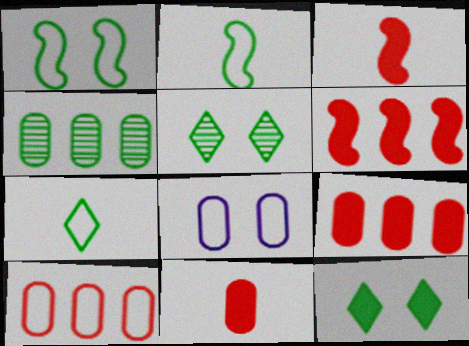[[2, 4, 12], 
[4, 8, 11]]